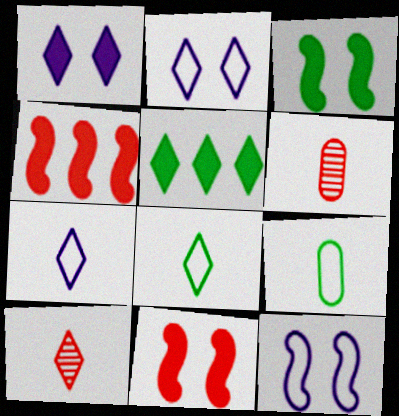[[2, 5, 10], 
[5, 6, 12]]